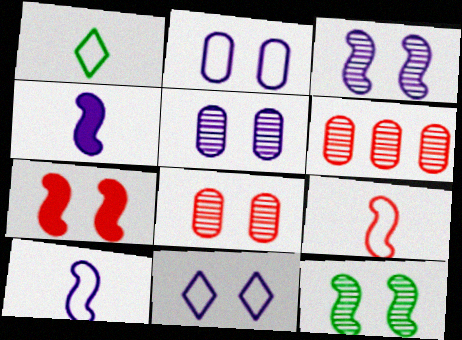[]